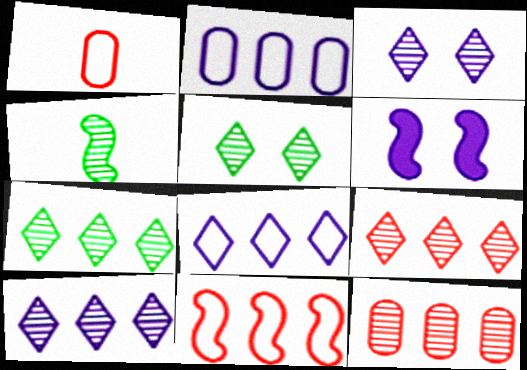[[1, 6, 7], 
[3, 4, 12], 
[4, 6, 11], 
[7, 9, 10]]